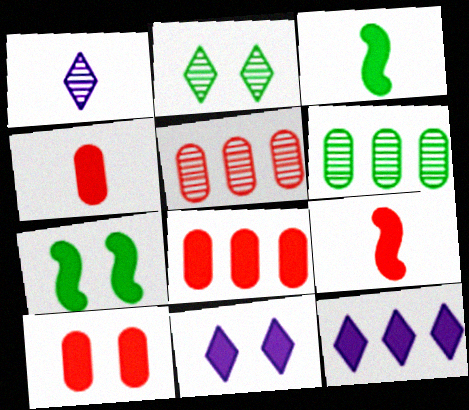[[3, 8, 11], 
[3, 10, 12], 
[4, 7, 12], 
[4, 8, 10], 
[7, 10, 11]]